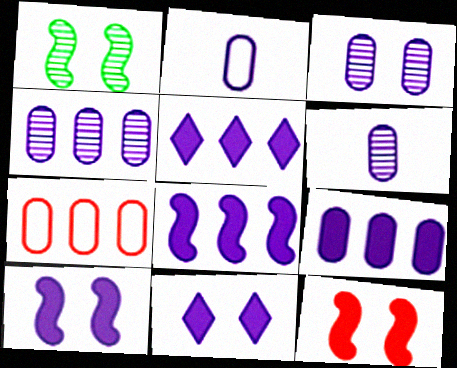[[2, 3, 9], 
[3, 4, 6], 
[5, 8, 9]]